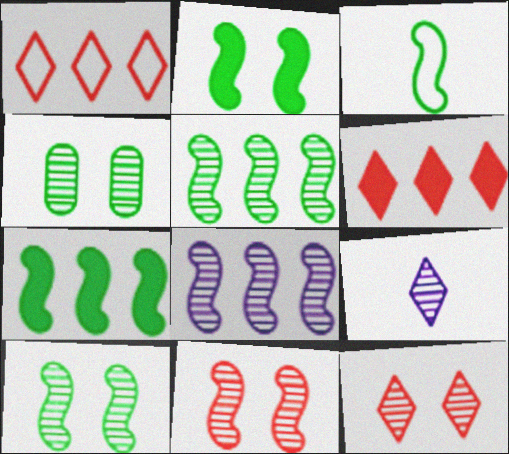[[2, 3, 5], 
[3, 7, 10]]